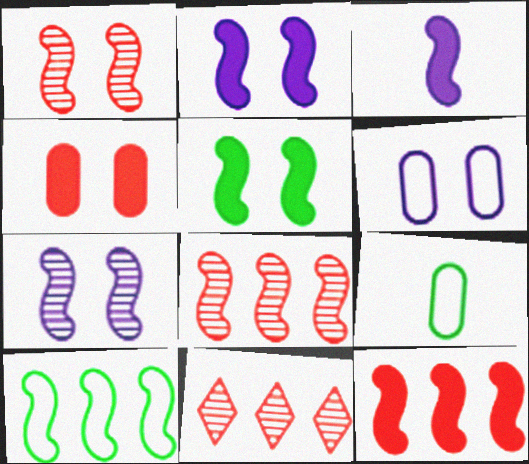[[1, 3, 10], 
[2, 9, 11], 
[3, 5, 12]]